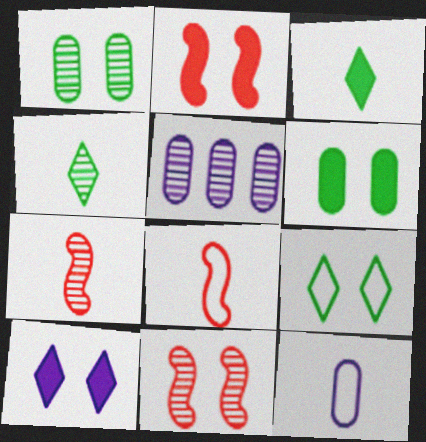[[2, 6, 10], 
[3, 7, 12], 
[4, 5, 11]]